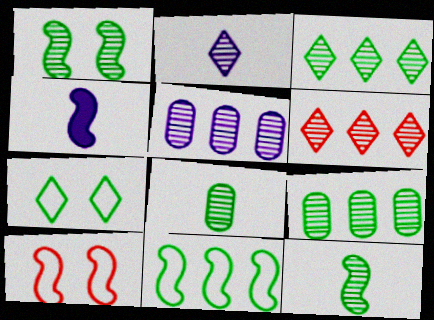[[1, 3, 8]]